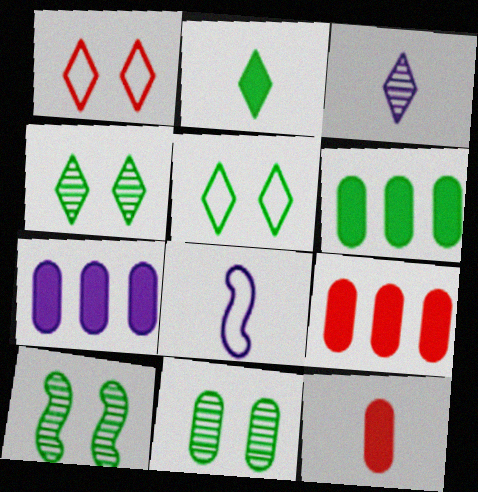[[4, 8, 9], 
[4, 10, 11], 
[6, 7, 9]]